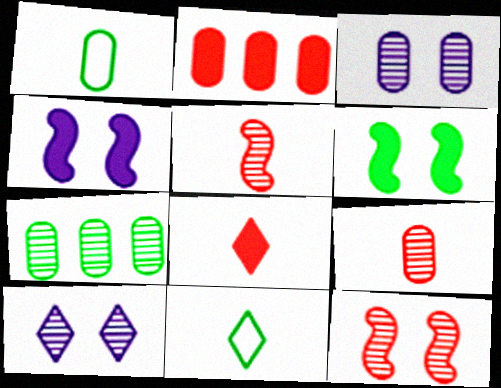[[1, 2, 3], 
[3, 7, 9], 
[5, 7, 10], 
[6, 7, 11]]